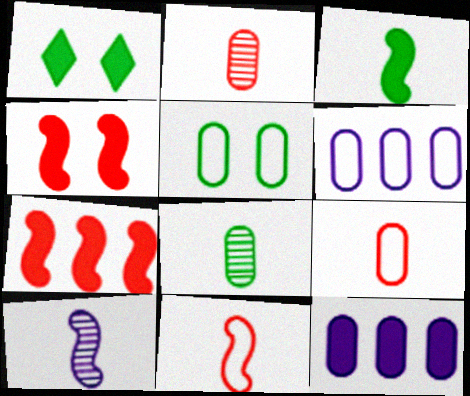[[2, 5, 12], 
[3, 10, 11], 
[5, 6, 9]]